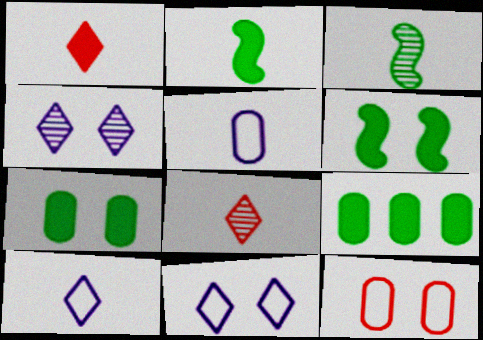[[1, 3, 5], 
[2, 5, 8], 
[4, 6, 12]]